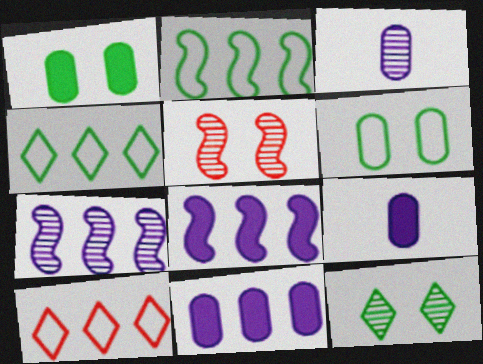[[4, 5, 9]]